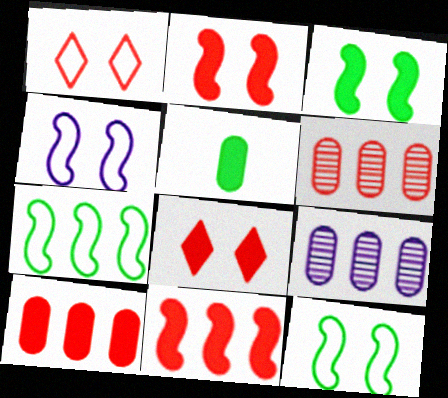[]